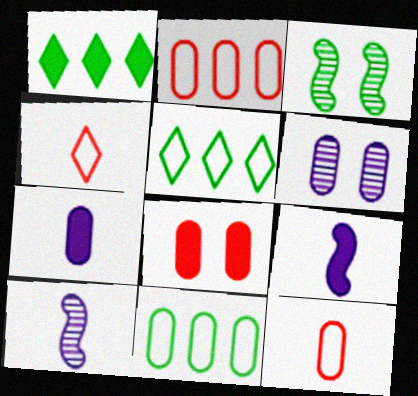[[1, 8, 9], 
[5, 8, 10]]